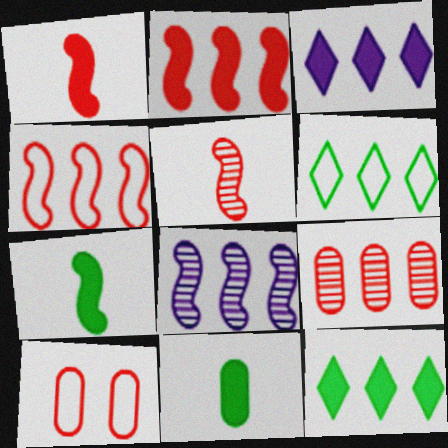[]